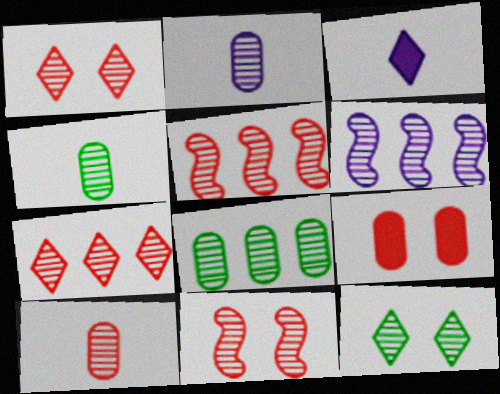[[1, 4, 6], 
[1, 5, 10], 
[2, 4, 10], 
[2, 5, 12], 
[6, 7, 8], 
[6, 10, 12], 
[7, 10, 11]]